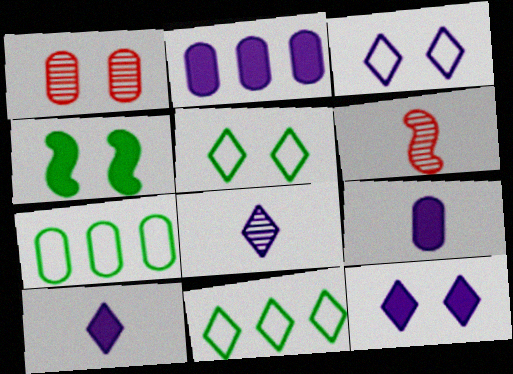[[1, 3, 4], 
[1, 7, 9], 
[2, 5, 6], 
[6, 7, 12]]